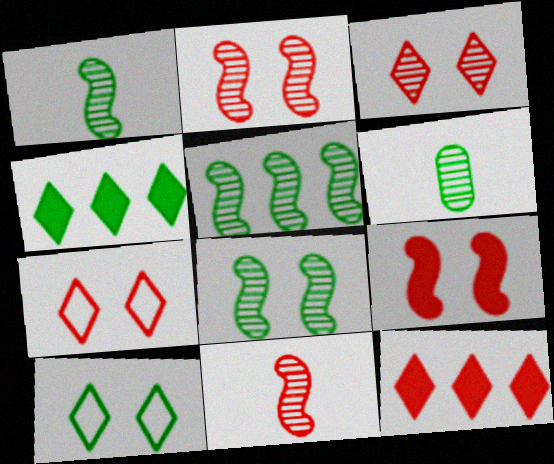[[1, 5, 8]]